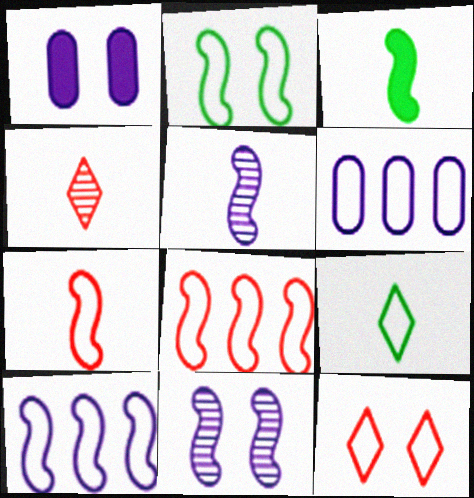[[2, 7, 10], 
[3, 5, 7], 
[3, 8, 11]]